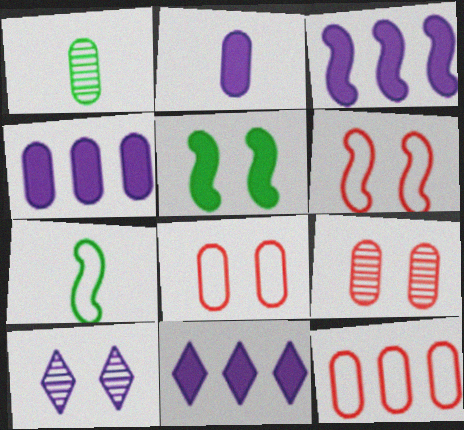[[1, 4, 8], 
[1, 6, 11], 
[3, 4, 11], 
[5, 8, 10], 
[7, 9, 11]]